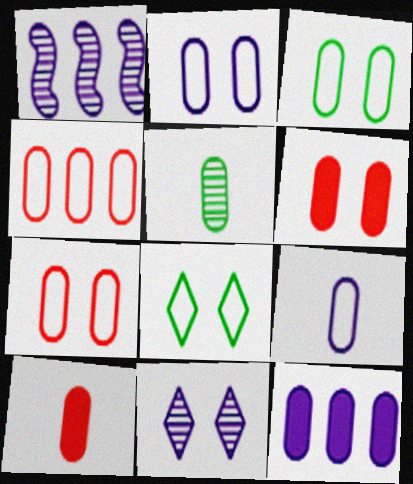[[1, 8, 10], 
[2, 3, 7], 
[3, 4, 9], 
[5, 7, 12], 
[5, 9, 10]]